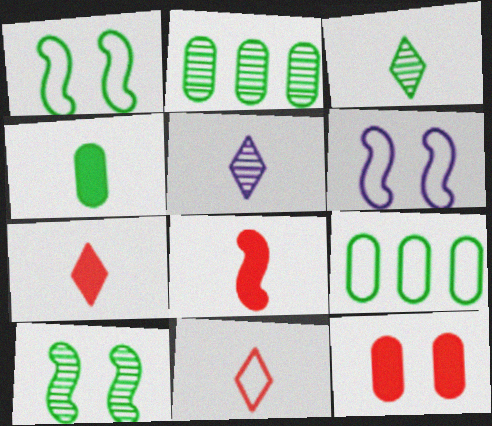[[2, 3, 10], 
[2, 6, 7], 
[6, 9, 11]]